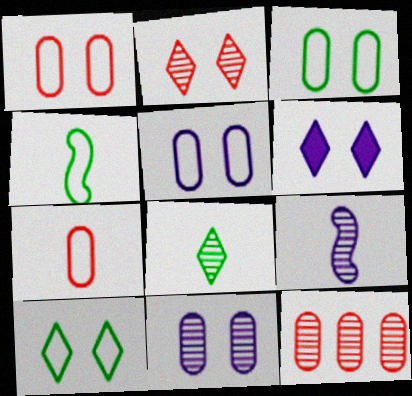[[1, 3, 5], 
[2, 6, 10], 
[4, 6, 12]]